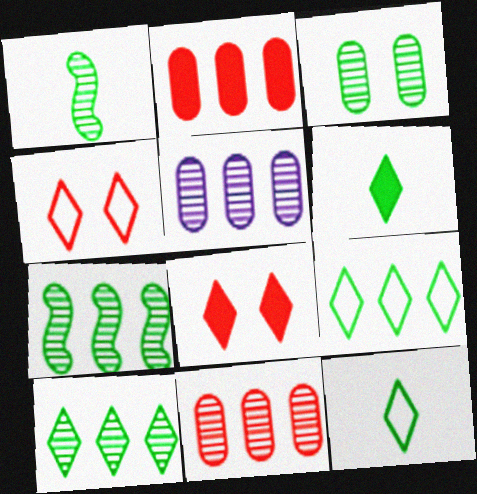[[1, 3, 10]]